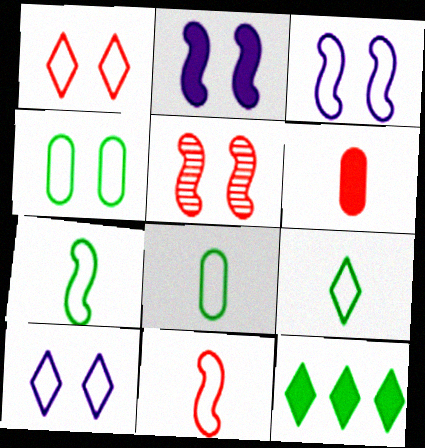[[1, 3, 4], 
[2, 6, 12], 
[7, 8, 9]]